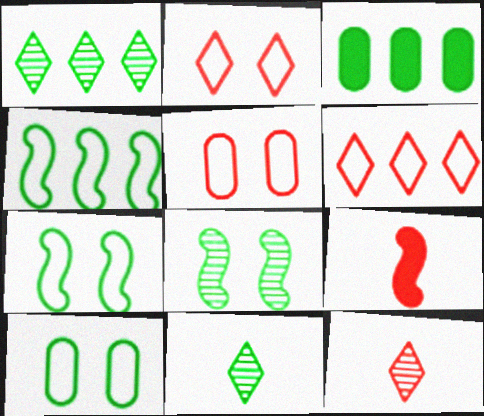[[1, 3, 4], 
[3, 7, 11]]